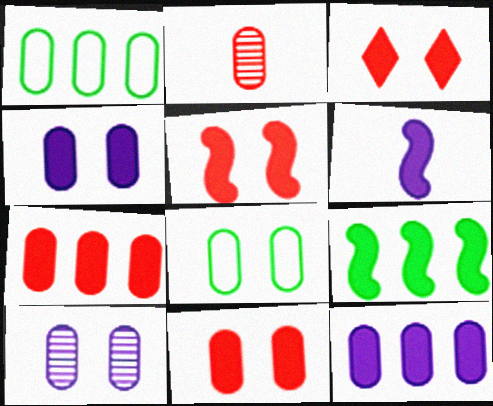[[1, 2, 4], 
[2, 8, 12], 
[3, 5, 11], 
[5, 6, 9], 
[8, 10, 11]]